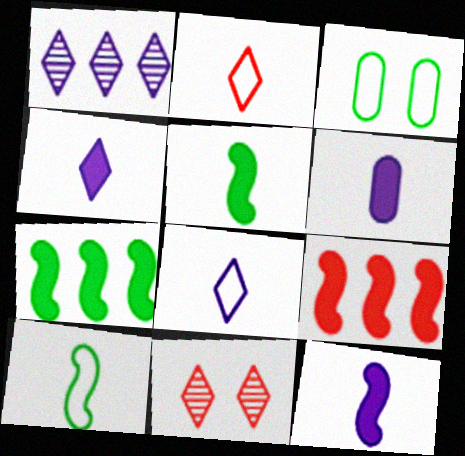[[4, 6, 12]]